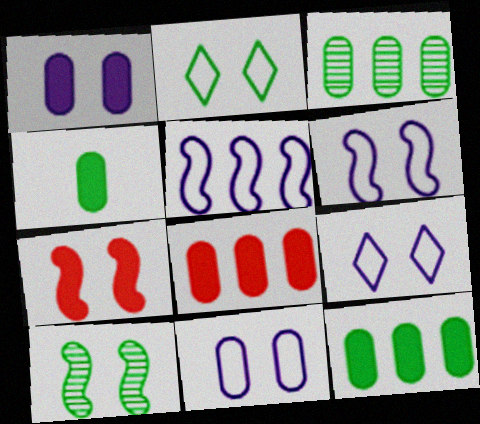[[1, 4, 8], 
[6, 7, 10], 
[6, 9, 11]]